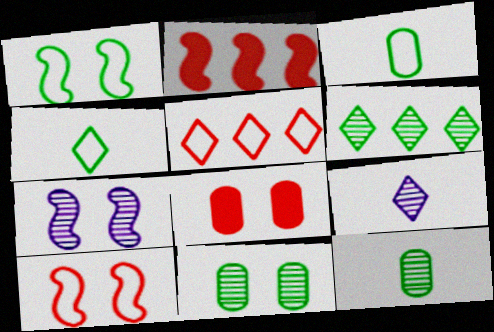[]